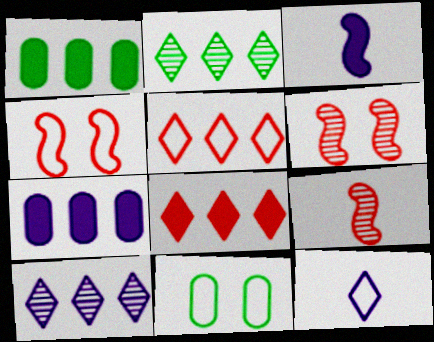[[1, 6, 12]]